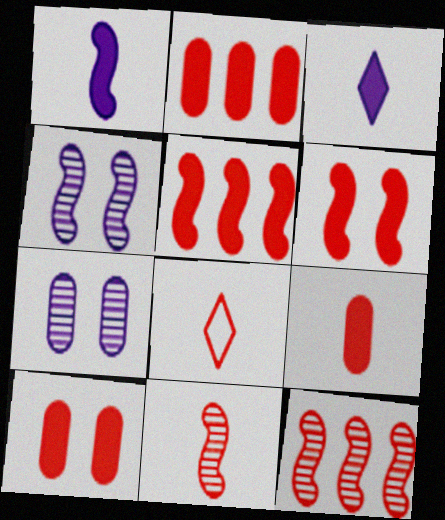[[2, 9, 10], 
[8, 9, 11], 
[8, 10, 12]]